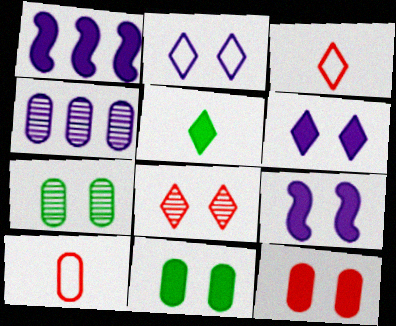[[1, 3, 7], 
[1, 5, 12], 
[4, 10, 11]]